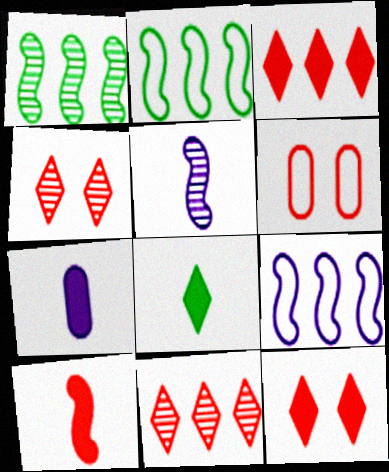[[2, 4, 7], 
[6, 10, 11], 
[7, 8, 10]]